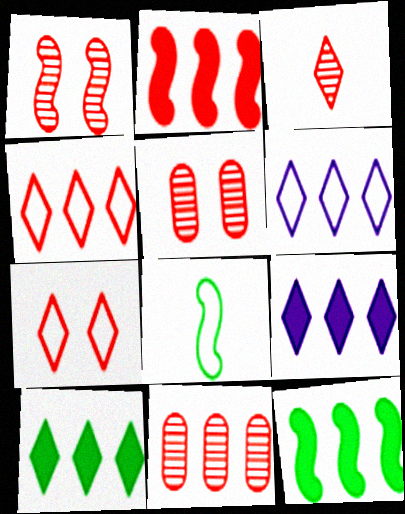[[1, 3, 11], 
[2, 4, 11], 
[5, 8, 9], 
[6, 11, 12]]